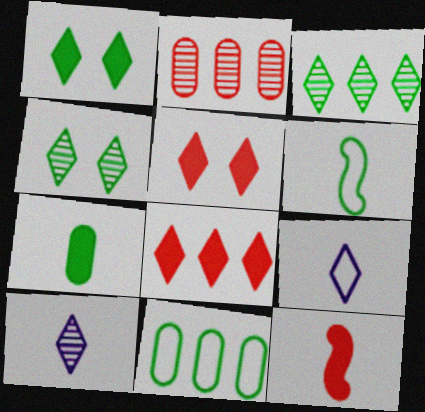[[3, 5, 9], 
[4, 8, 9]]